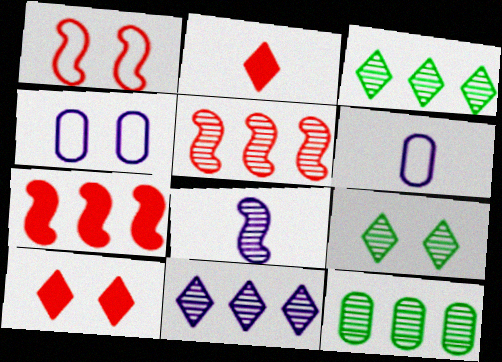[[5, 11, 12], 
[6, 7, 9]]